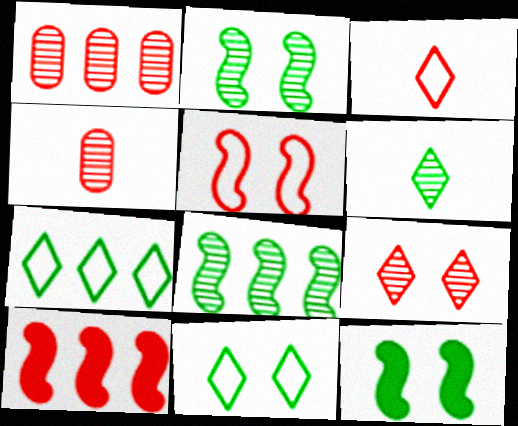[]